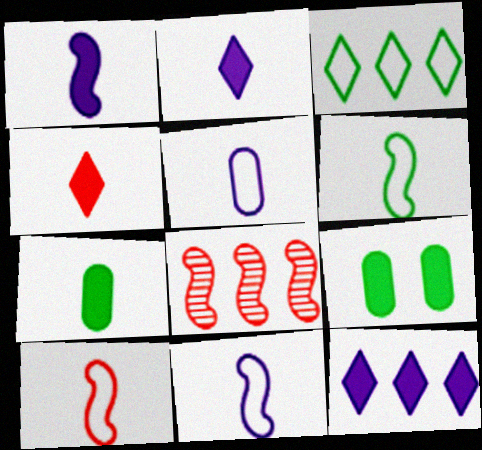[[1, 4, 7], 
[6, 10, 11]]